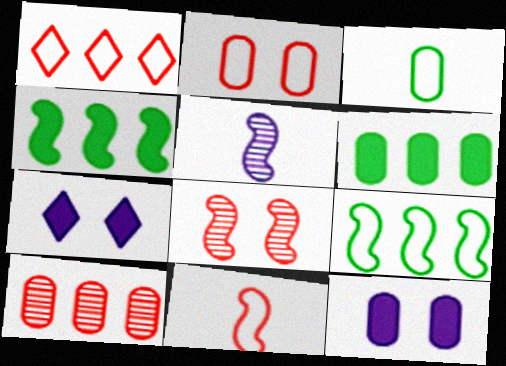[[1, 2, 11], 
[3, 10, 12]]